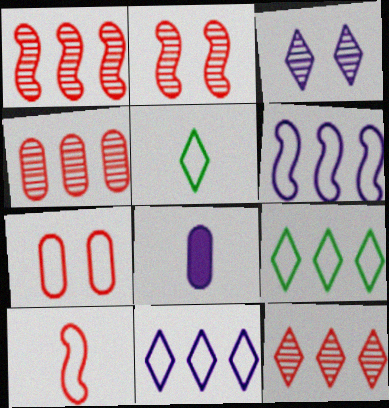[[1, 4, 12], 
[2, 8, 9], 
[3, 6, 8], 
[5, 6, 7]]